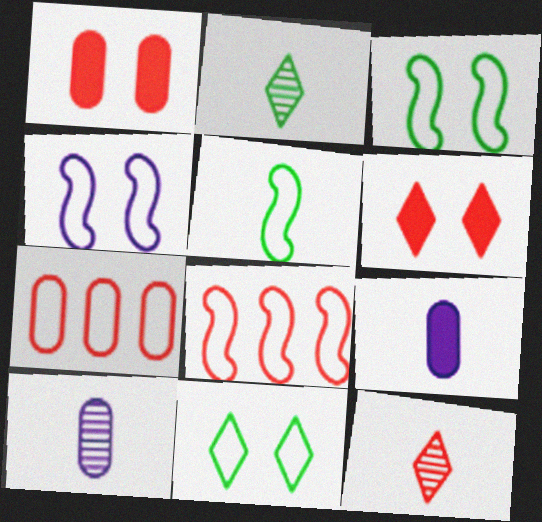[[1, 8, 12], 
[4, 5, 8], 
[5, 9, 12]]